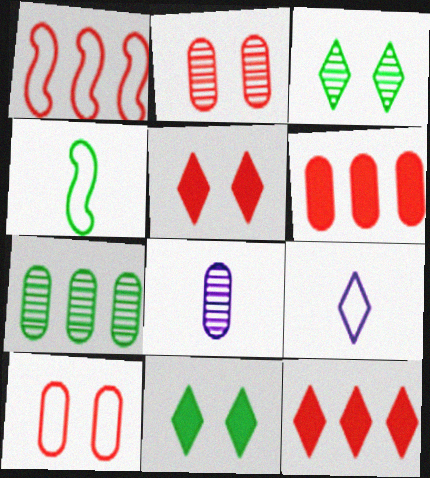[[1, 8, 11], 
[2, 7, 8], 
[3, 9, 12], 
[4, 7, 11]]